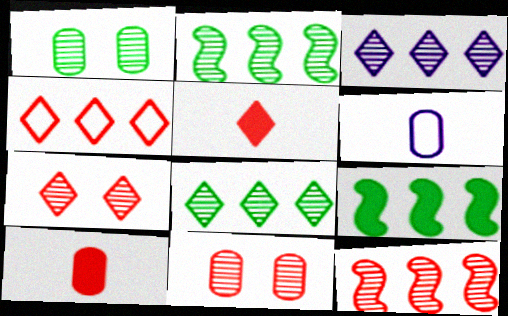[[4, 5, 7], 
[6, 7, 9]]